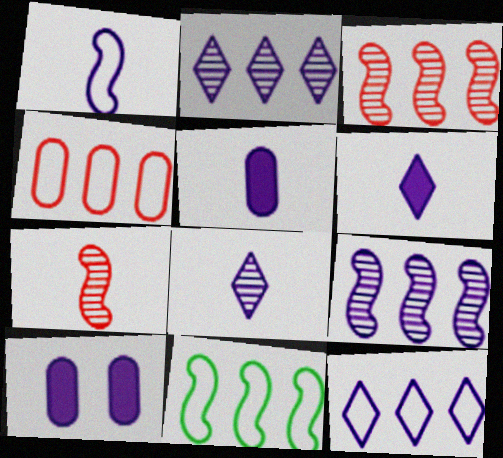[[1, 2, 10], 
[1, 5, 8], 
[4, 11, 12]]